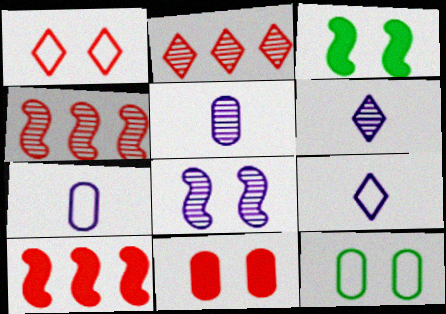[[2, 3, 7], 
[6, 10, 12]]